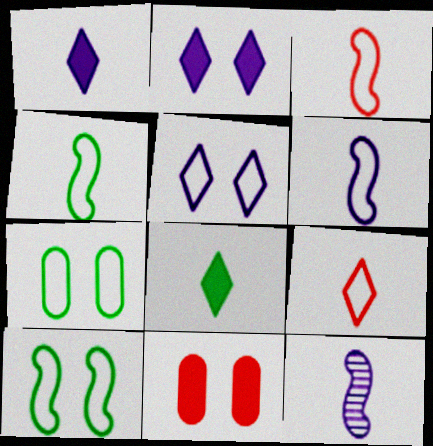[[3, 4, 6]]